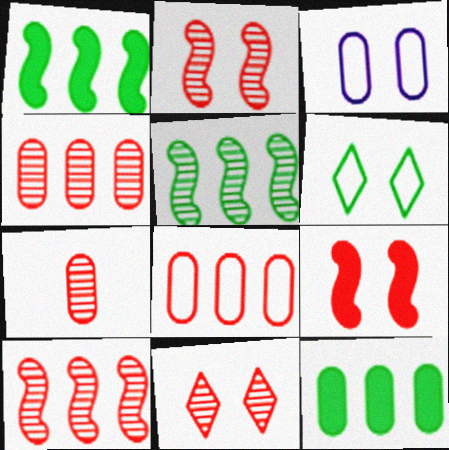[[3, 7, 12], 
[7, 10, 11]]